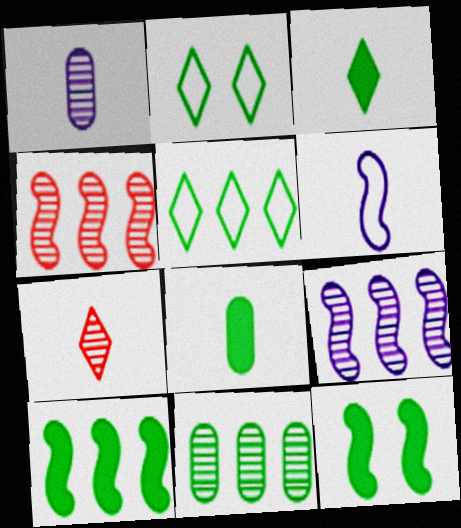[[4, 6, 12], 
[5, 10, 11], 
[6, 7, 8]]